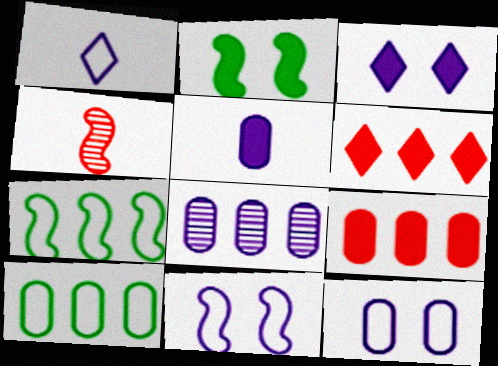[[2, 5, 6], 
[3, 4, 10], 
[5, 8, 12], 
[6, 7, 8], 
[8, 9, 10]]